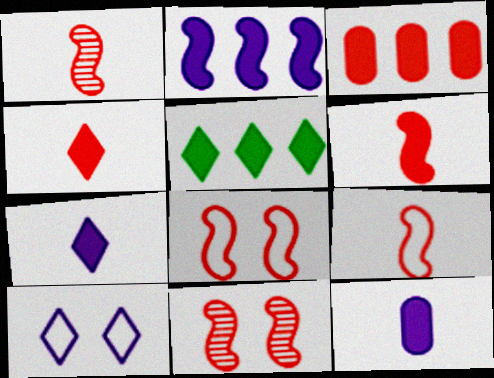[[1, 6, 9], 
[2, 3, 5]]